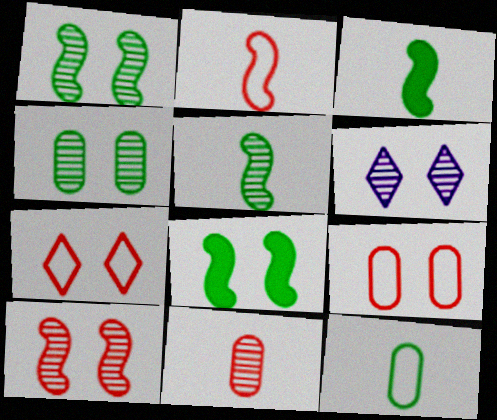[[4, 6, 10], 
[6, 8, 9]]